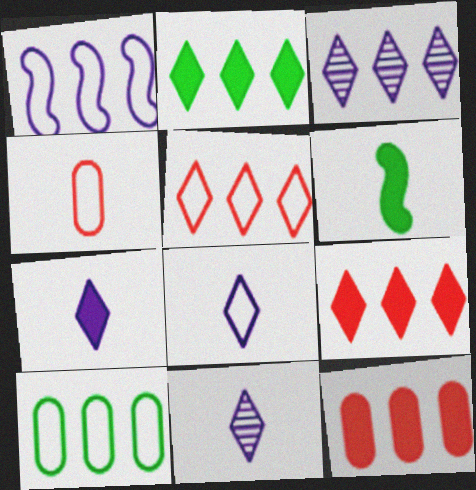[[1, 5, 10], 
[2, 3, 5], 
[4, 6, 11], 
[7, 8, 11]]